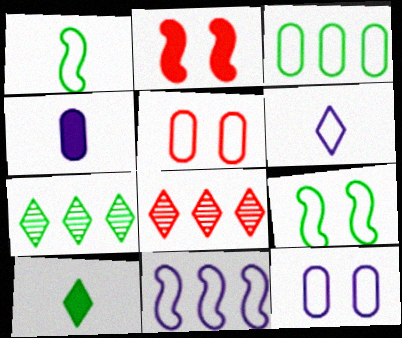[[4, 8, 9], 
[6, 11, 12]]